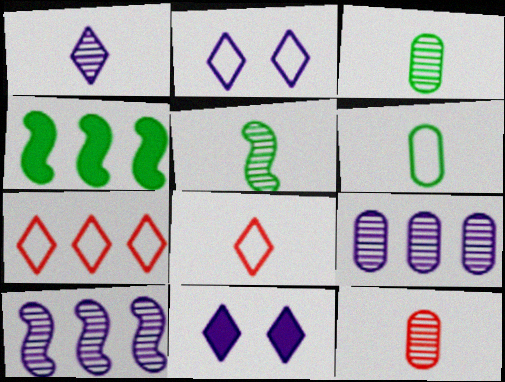[[1, 5, 12], 
[2, 4, 12], 
[4, 7, 9]]